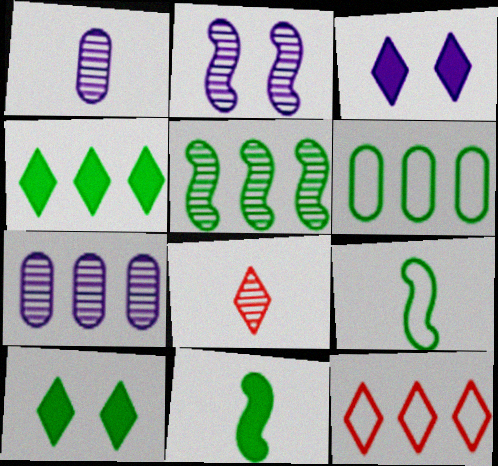[[4, 5, 6]]